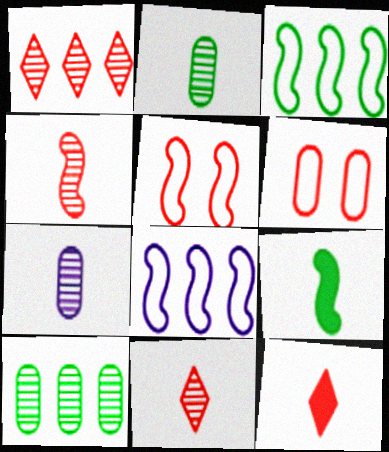[]